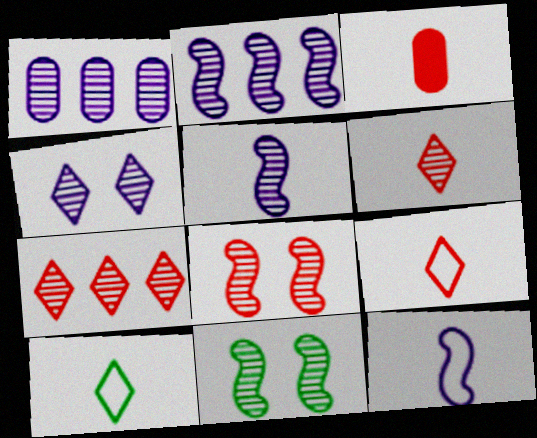[[1, 4, 5], 
[1, 6, 11], 
[3, 5, 10]]